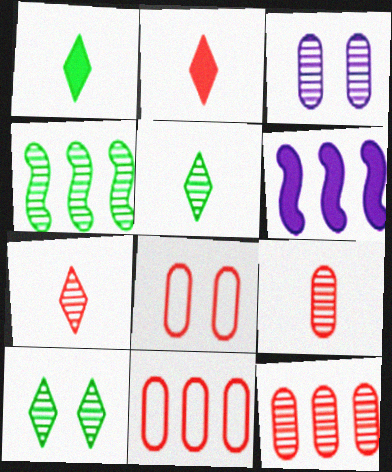[[3, 4, 7], 
[5, 6, 8]]